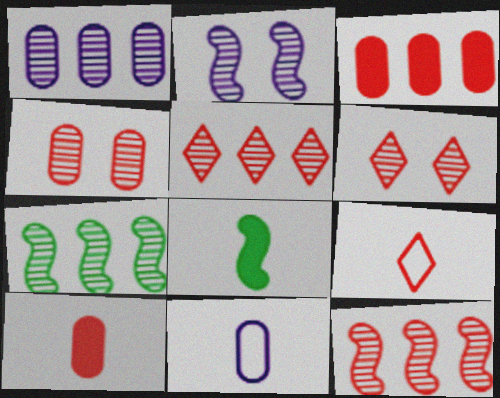[[1, 5, 7]]